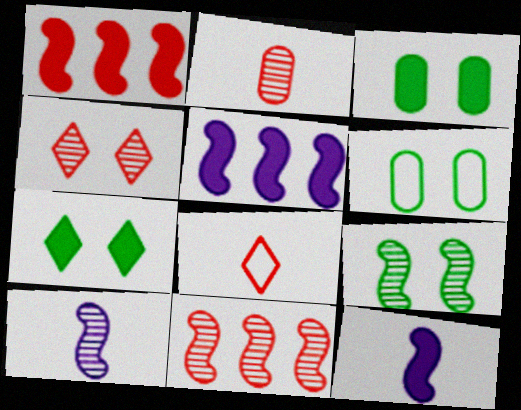[[2, 4, 11], 
[6, 7, 9], 
[9, 10, 11]]